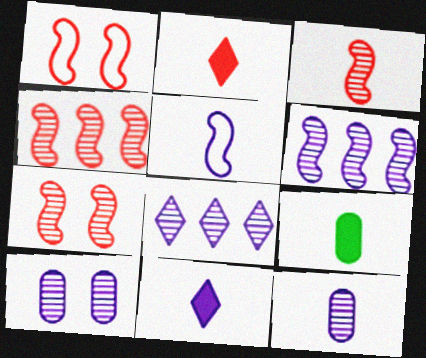[[1, 8, 9], 
[3, 4, 7], 
[5, 11, 12]]